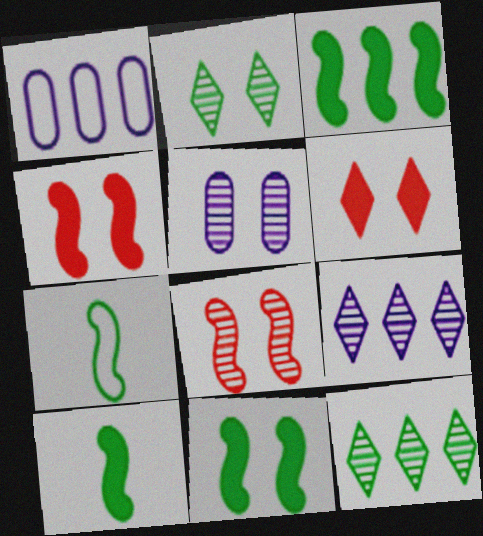[[2, 5, 8], 
[3, 10, 11]]